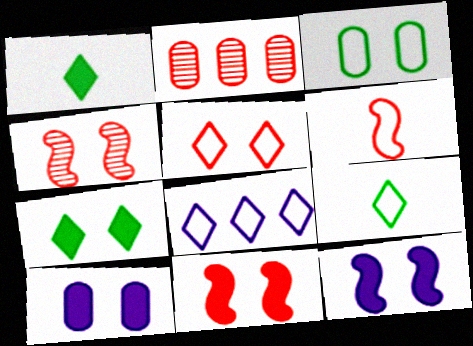[[2, 9, 12], 
[3, 6, 8], 
[5, 8, 9], 
[7, 10, 11]]